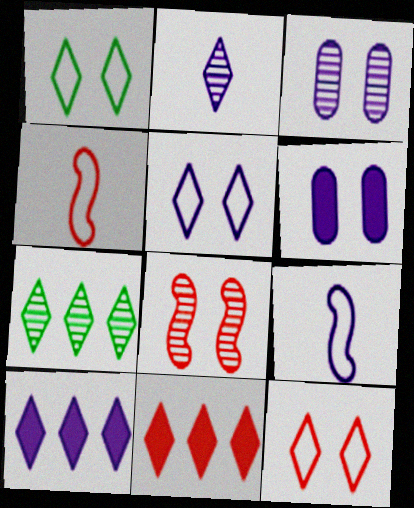[[1, 2, 11], 
[1, 5, 12], 
[1, 6, 8], 
[2, 5, 10], 
[3, 9, 10], 
[4, 6, 7]]